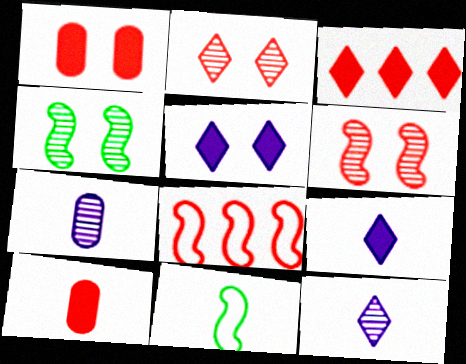[[2, 8, 10], 
[10, 11, 12]]